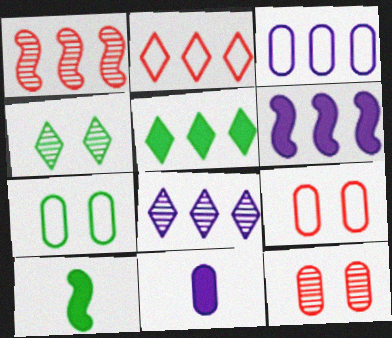[[1, 3, 5], 
[2, 5, 8], 
[3, 6, 8], 
[8, 9, 10]]